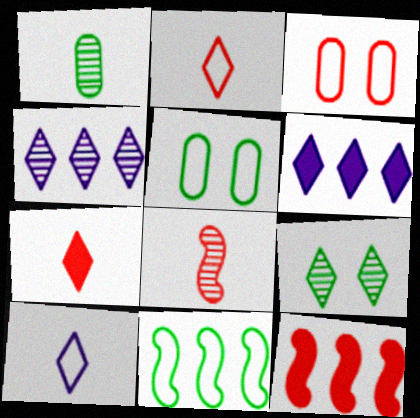[[2, 6, 9], 
[3, 10, 11], 
[5, 6, 8]]